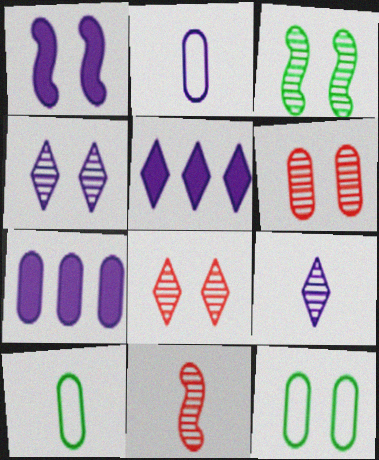[[1, 8, 12], 
[3, 4, 6], 
[5, 11, 12], 
[6, 7, 10]]